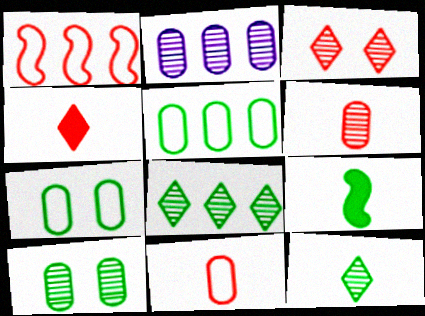[[2, 6, 10], 
[7, 8, 9]]